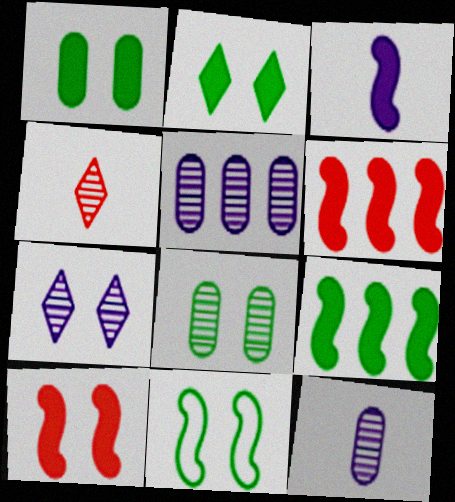[[2, 8, 11], 
[3, 9, 10]]